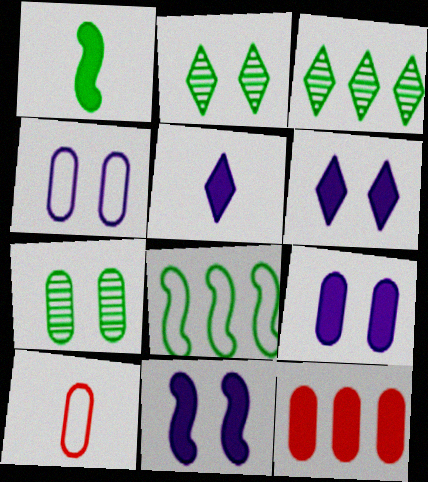[[1, 6, 12], 
[3, 10, 11], 
[6, 9, 11]]